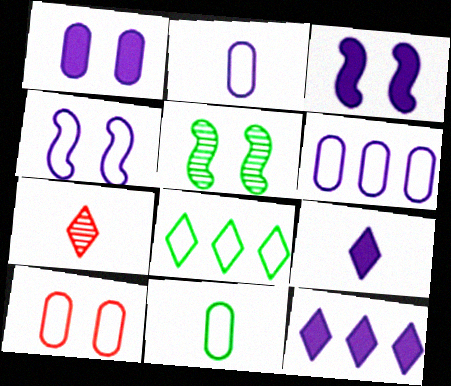[[6, 10, 11]]